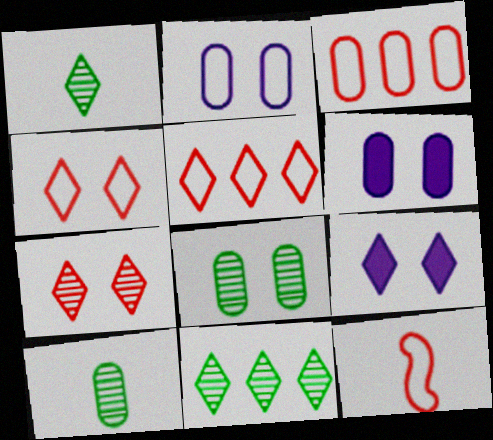[[1, 5, 9], 
[3, 4, 12], 
[3, 6, 10], 
[6, 11, 12]]